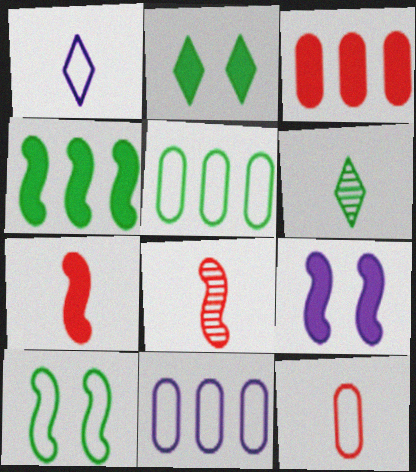[[2, 8, 11], 
[4, 7, 9]]